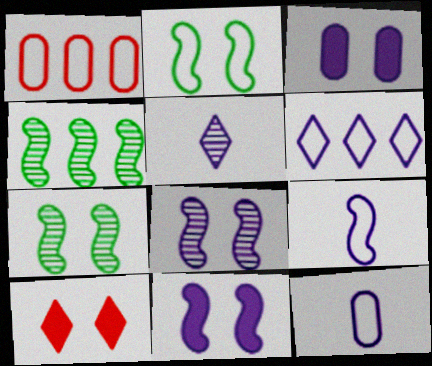[[4, 10, 12]]